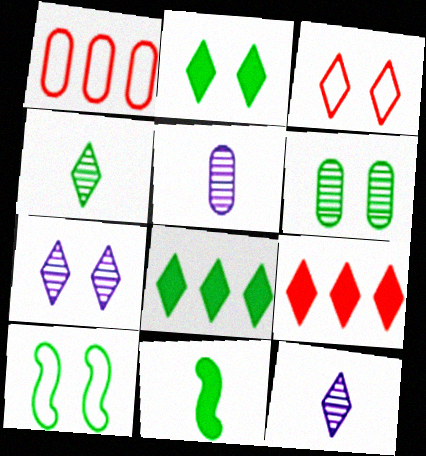[[1, 7, 11], 
[2, 3, 7], 
[2, 6, 10], 
[3, 8, 12], 
[5, 9, 10]]